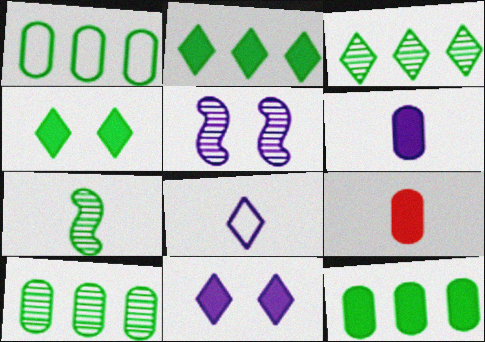[[1, 4, 7], 
[1, 10, 12], 
[7, 8, 9]]